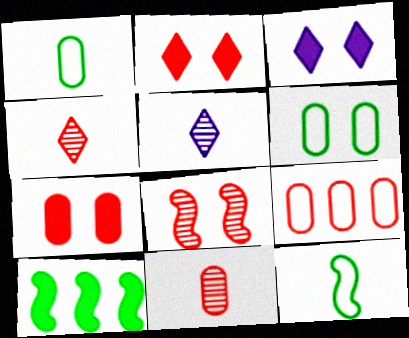[[3, 6, 8], 
[7, 9, 11]]